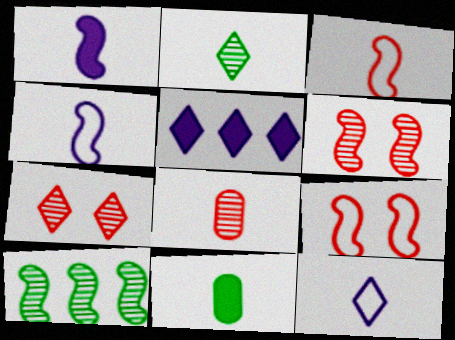[[1, 9, 10]]